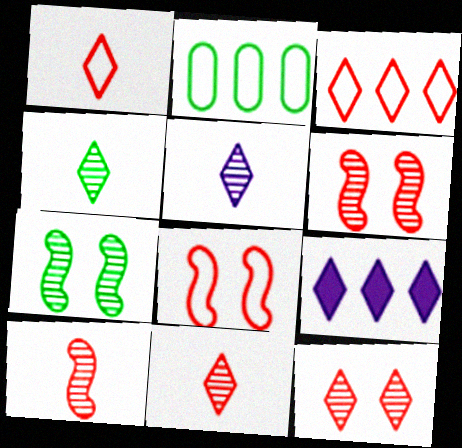[[4, 5, 11]]